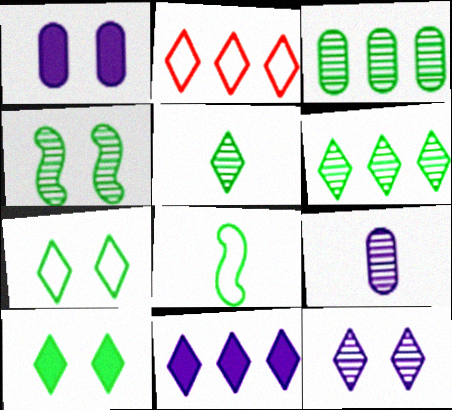[[2, 6, 11], 
[3, 4, 5], 
[3, 8, 10]]